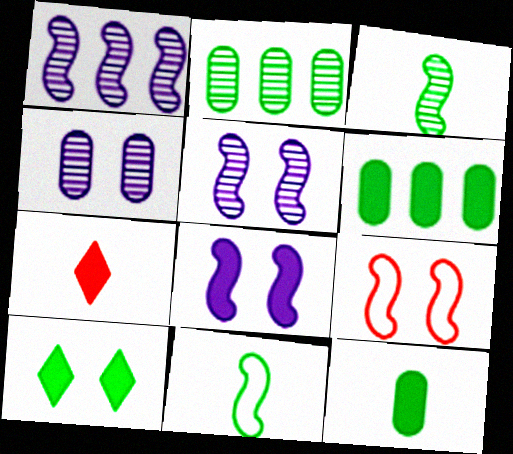[[2, 10, 11], 
[4, 9, 10], 
[6, 7, 8]]